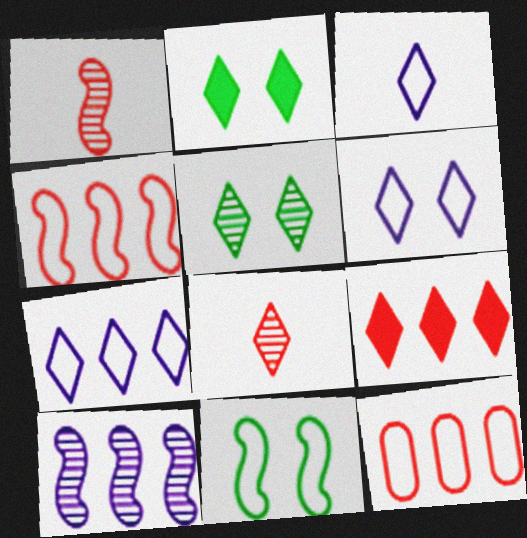[[2, 7, 8], 
[3, 5, 9], 
[3, 6, 7], 
[3, 11, 12]]